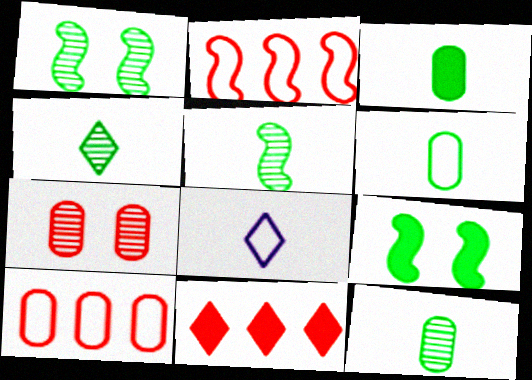[[3, 6, 12], 
[4, 5, 12]]